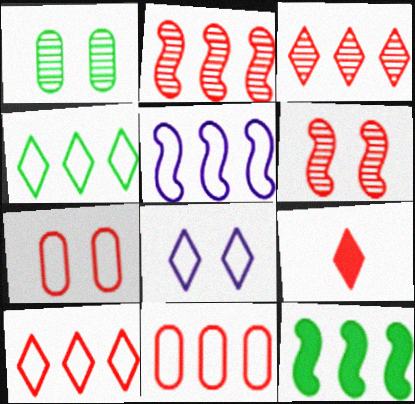[[1, 5, 9], 
[2, 5, 12], 
[2, 7, 9], 
[4, 5, 11], 
[6, 9, 11]]